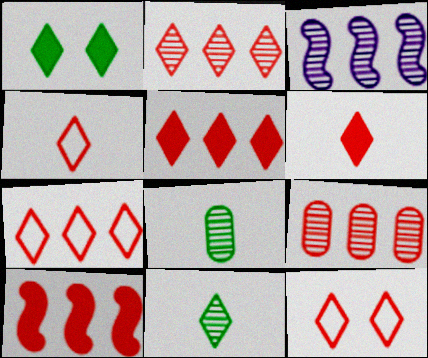[[2, 5, 7], 
[2, 6, 12], 
[4, 7, 12], 
[7, 9, 10]]